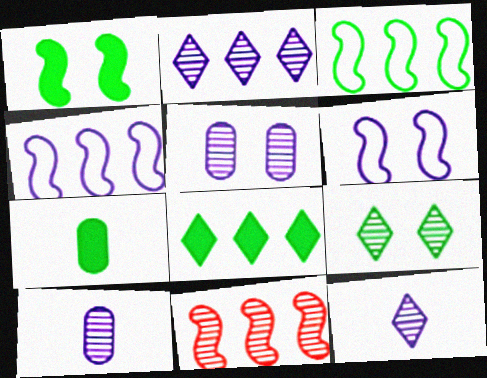[[1, 7, 8], 
[3, 7, 9], 
[9, 10, 11]]